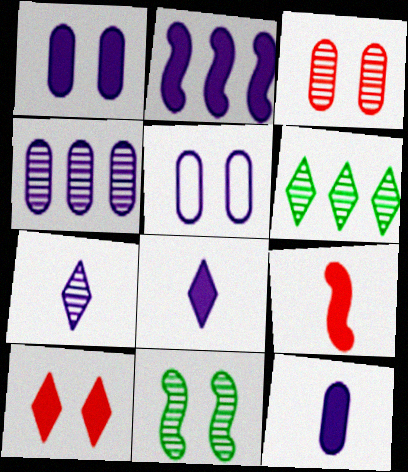[[1, 2, 8], 
[2, 5, 7], 
[4, 5, 12], 
[5, 6, 9], 
[5, 10, 11]]